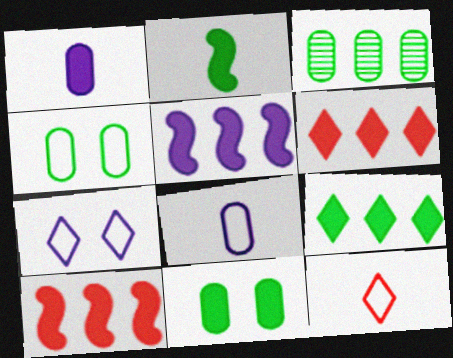[[2, 9, 11]]